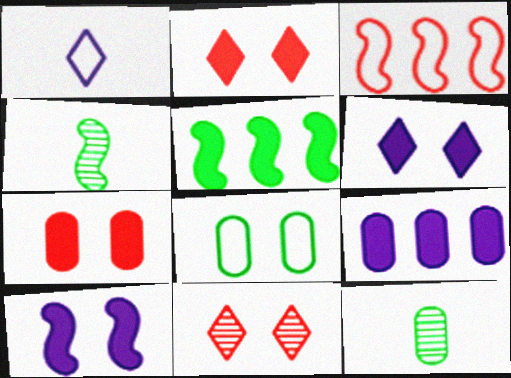[[1, 3, 8], 
[3, 4, 10], 
[3, 6, 12], 
[8, 10, 11]]